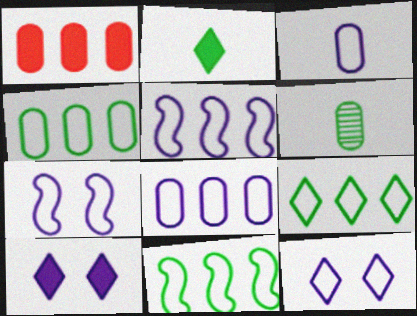[[3, 5, 12], 
[4, 9, 11]]